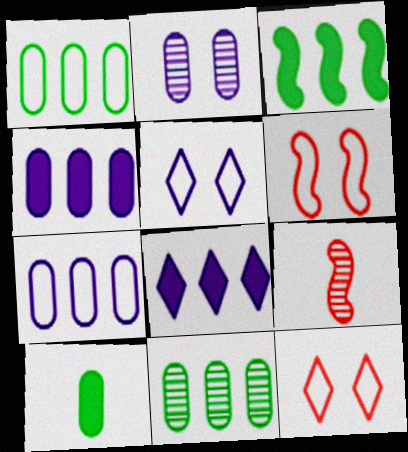[]